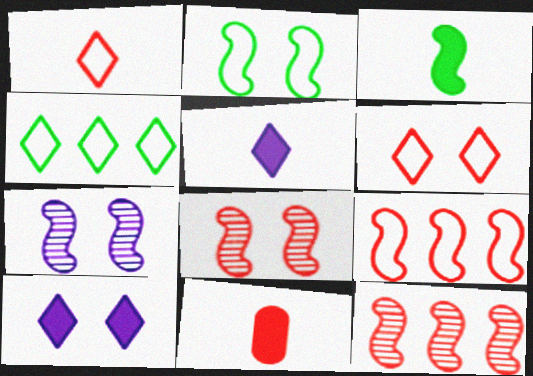[[3, 5, 11], 
[3, 7, 9], 
[4, 7, 11], 
[6, 11, 12]]